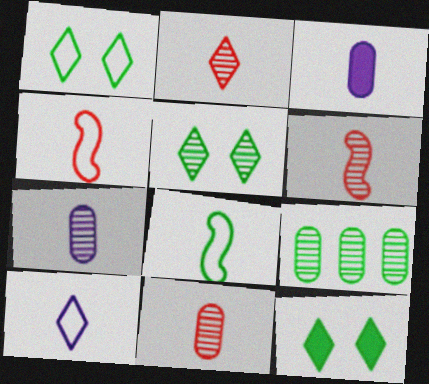[[1, 5, 12], 
[2, 3, 8], 
[2, 6, 11], 
[8, 9, 12]]